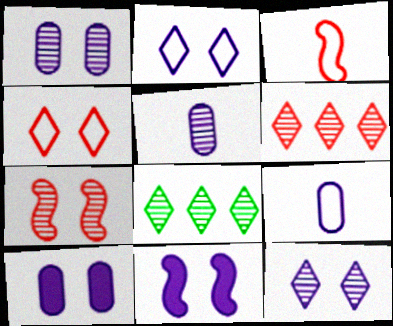[[1, 2, 11], 
[3, 8, 10], 
[5, 7, 8]]